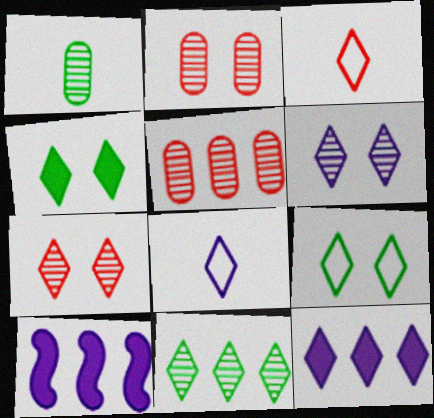[[6, 8, 12]]